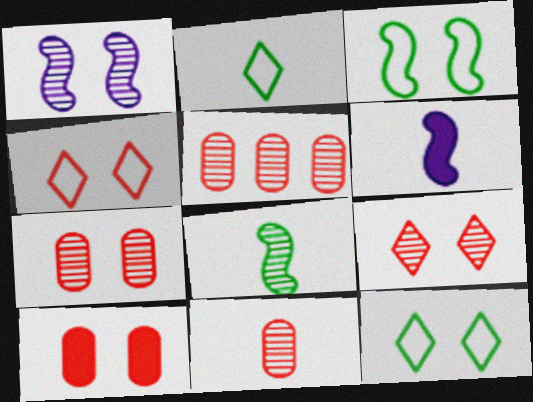[[1, 10, 12], 
[2, 6, 11], 
[5, 6, 12], 
[5, 7, 11]]